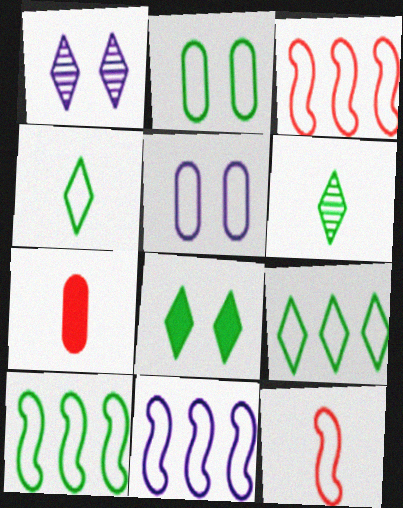[[1, 7, 10], 
[2, 4, 10], 
[3, 4, 5], 
[3, 10, 11], 
[5, 9, 12], 
[6, 8, 9]]